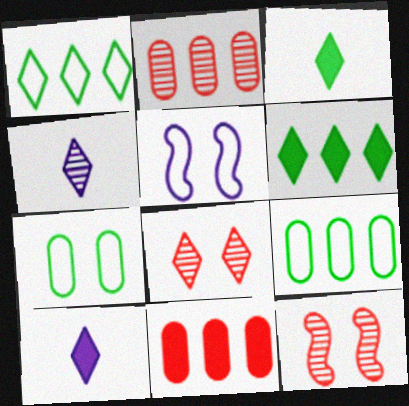[[1, 8, 10], 
[2, 3, 5], 
[9, 10, 12]]